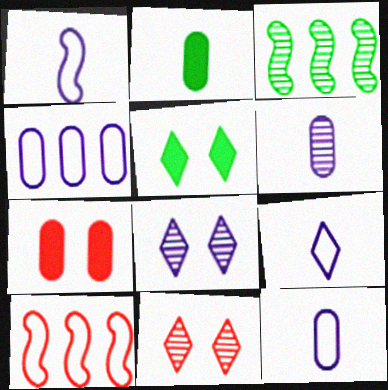[[1, 9, 12], 
[2, 8, 10], 
[3, 6, 11], 
[3, 7, 9], 
[5, 6, 10]]